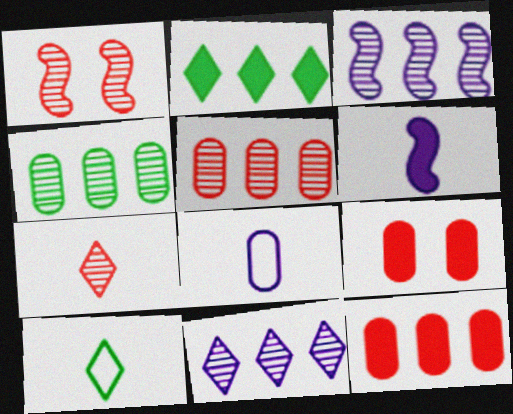[[1, 2, 8], 
[1, 5, 7], 
[2, 6, 9], 
[3, 9, 10], 
[4, 8, 9]]